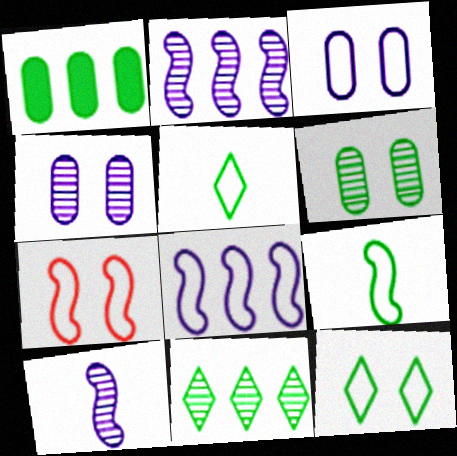[[3, 7, 12], 
[7, 8, 9]]